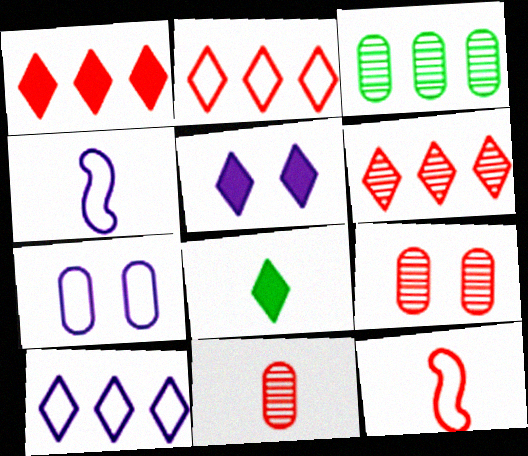[[1, 2, 6], 
[1, 5, 8], 
[1, 9, 12], 
[3, 5, 12], 
[4, 7, 10], 
[4, 8, 11]]